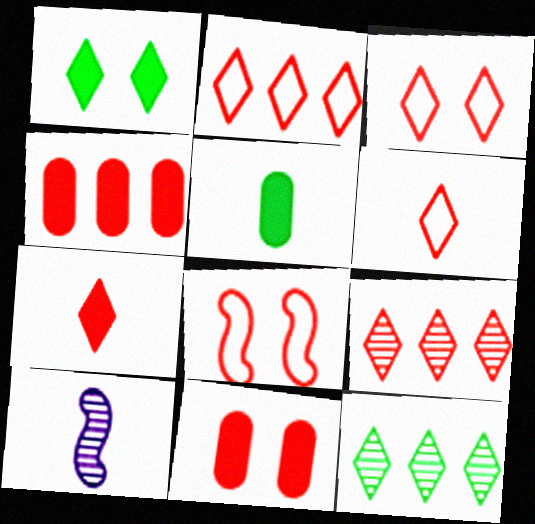[[2, 3, 6], 
[3, 7, 9], 
[5, 6, 10]]